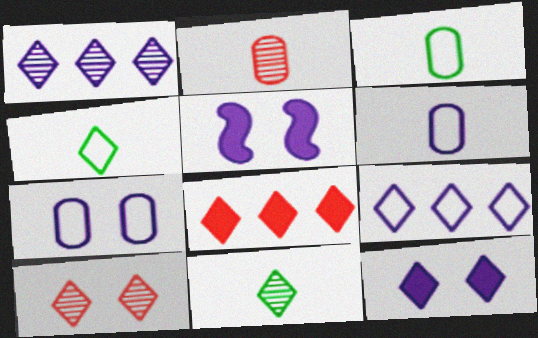[[1, 5, 6], 
[1, 10, 11]]